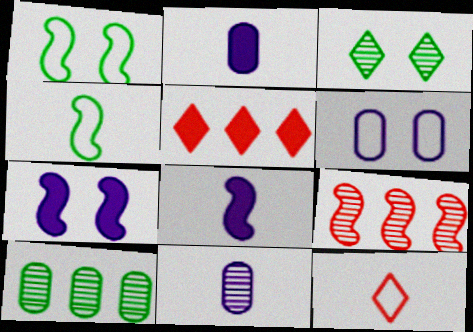[[1, 5, 11], 
[1, 8, 9], 
[3, 9, 11], 
[4, 7, 9], 
[7, 10, 12]]